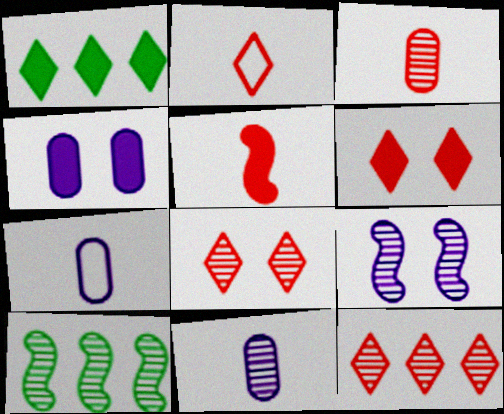[[1, 4, 5], 
[2, 3, 5], 
[2, 4, 10], 
[2, 6, 12], 
[6, 7, 10], 
[8, 10, 11]]